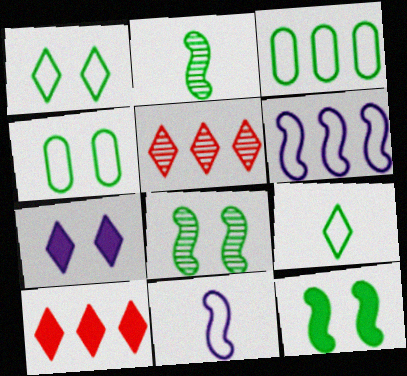[[5, 7, 9]]